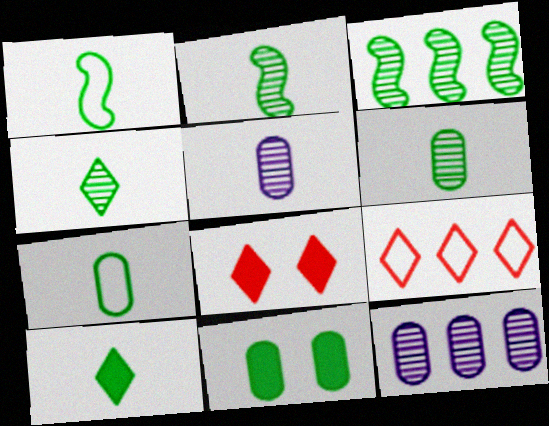[[1, 6, 10], 
[1, 8, 12], 
[2, 4, 6], 
[2, 7, 10]]